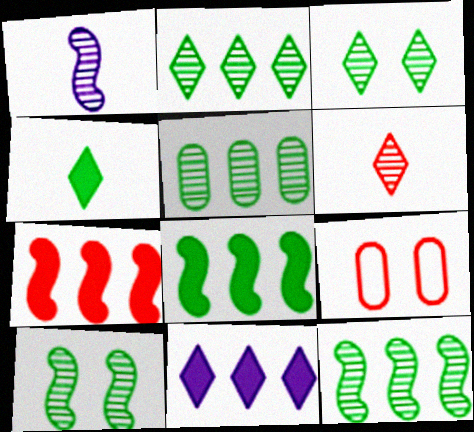[[2, 5, 12], 
[6, 7, 9]]